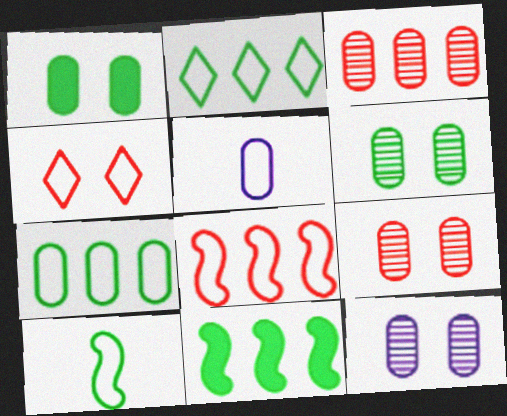[[1, 3, 5], 
[6, 9, 12]]